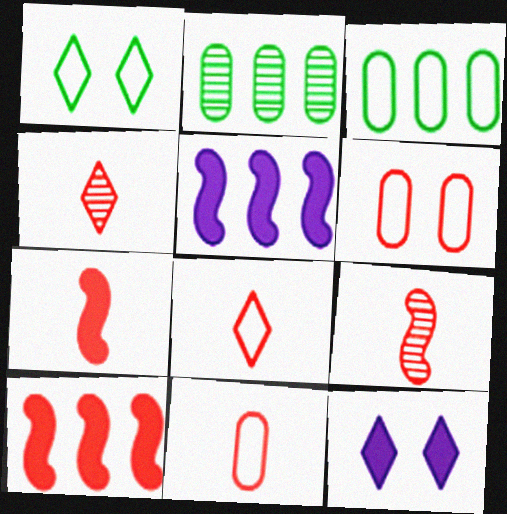[[3, 9, 12], 
[4, 6, 10], 
[4, 7, 11]]